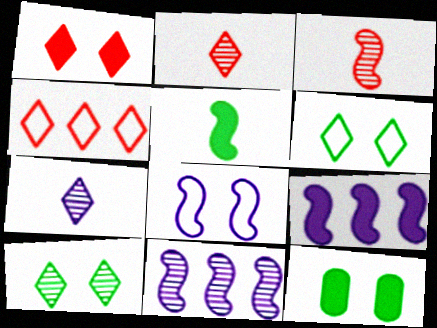[[1, 2, 4]]